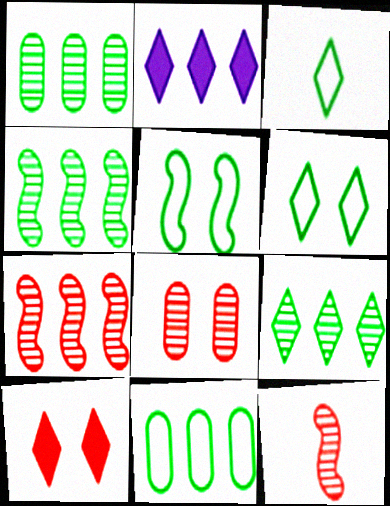[[1, 4, 9], 
[2, 7, 11], 
[3, 5, 11]]